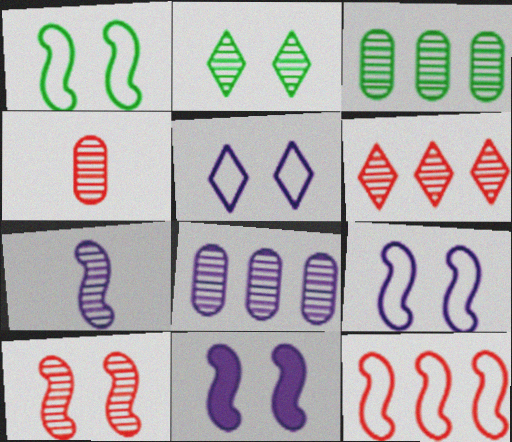[[1, 10, 11], 
[4, 6, 10]]